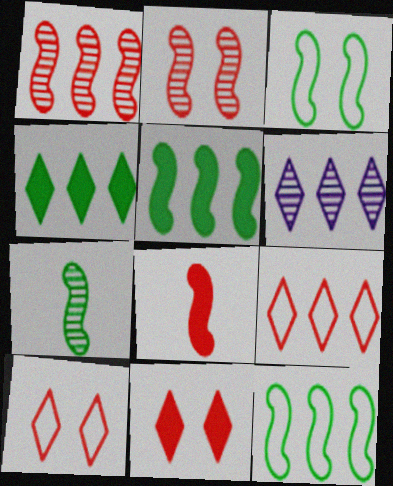[[3, 5, 7], 
[4, 6, 9]]